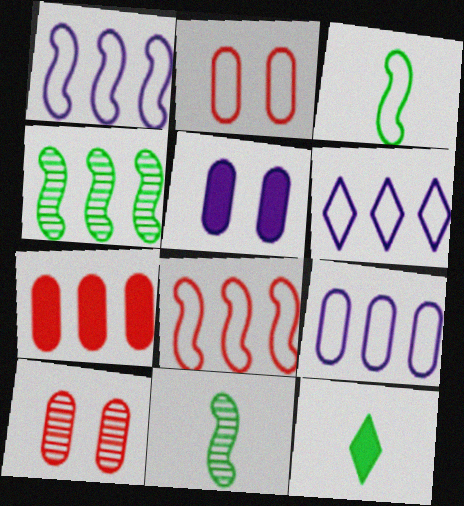[[1, 6, 9], 
[1, 10, 12], 
[2, 3, 6], 
[4, 6, 7]]